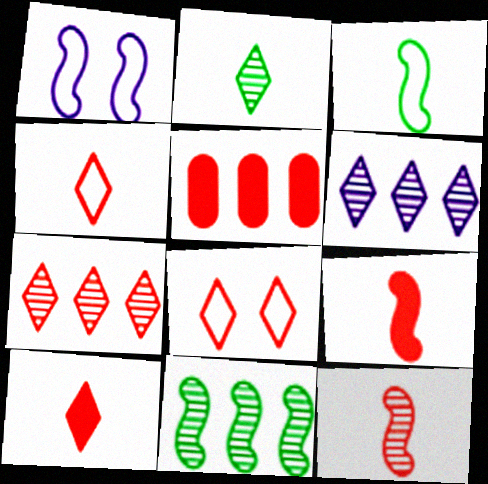[[1, 2, 5], 
[1, 9, 11], 
[5, 8, 12], 
[7, 8, 10]]